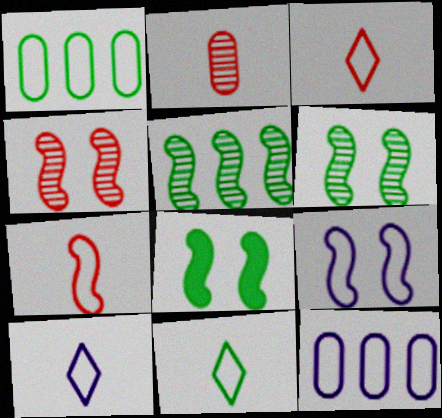[[1, 3, 9], 
[3, 10, 11], 
[4, 8, 9], 
[9, 10, 12]]